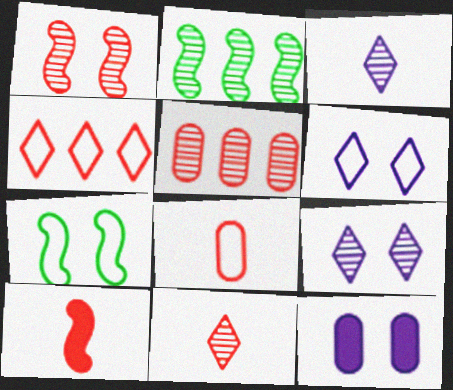[[1, 5, 11], 
[8, 10, 11]]